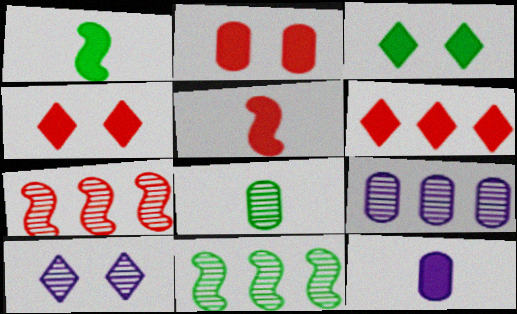[[2, 5, 6], 
[7, 8, 10]]